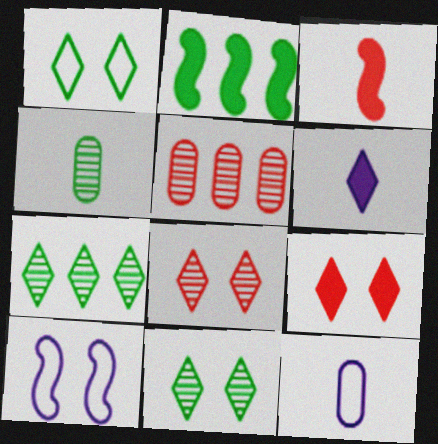[[1, 2, 4], 
[2, 8, 12]]